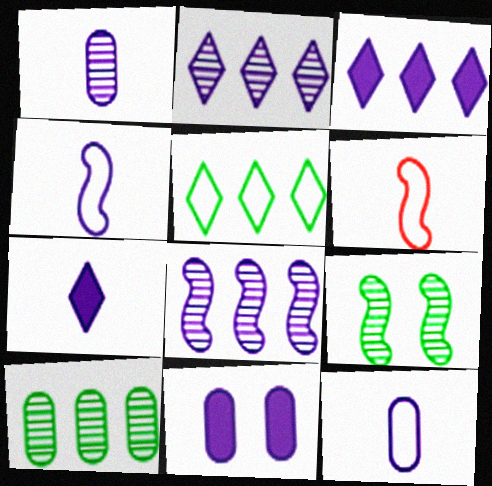[[1, 4, 7], 
[2, 4, 11]]